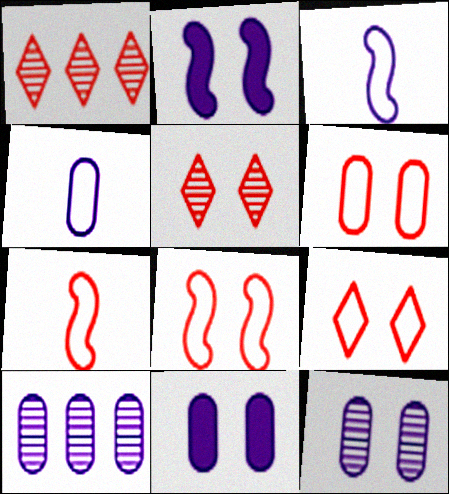[[4, 10, 11], 
[6, 8, 9]]